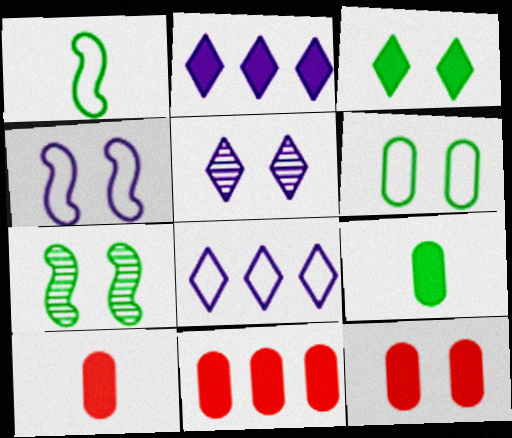[[1, 5, 11], 
[3, 6, 7], 
[7, 8, 10], 
[10, 11, 12]]